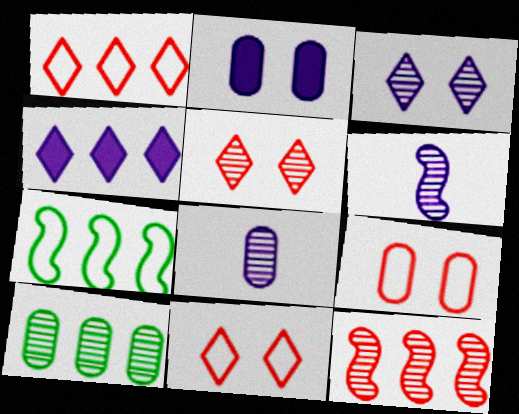[[5, 6, 10]]